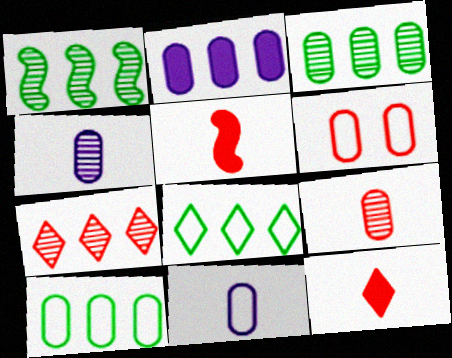[[5, 6, 7], 
[6, 10, 11]]